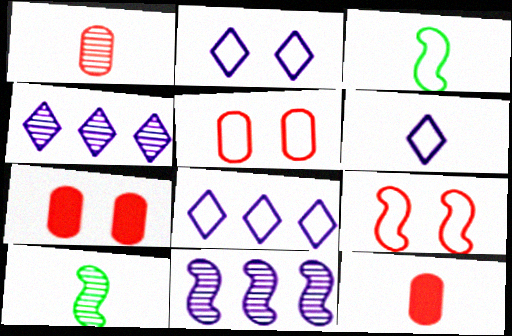[[2, 6, 8], 
[3, 4, 7], 
[3, 5, 8], 
[6, 10, 12], 
[7, 8, 10]]